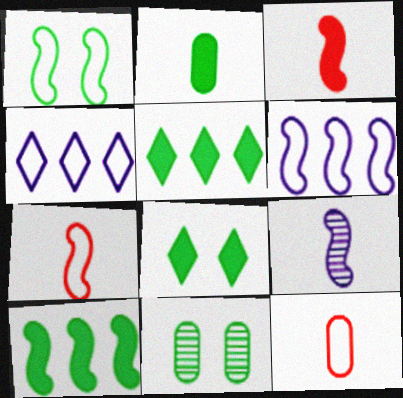[[1, 4, 12], 
[1, 6, 7], 
[1, 8, 11], 
[2, 8, 10], 
[3, 4, 11]]